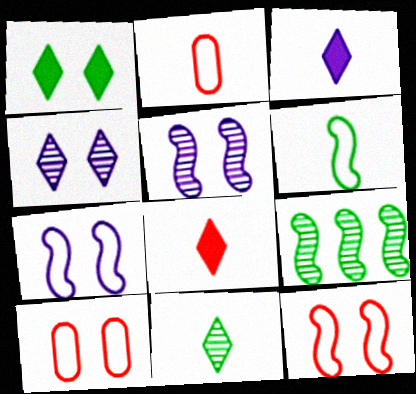[[1, 5, 10], 
[3, 9, 10]]